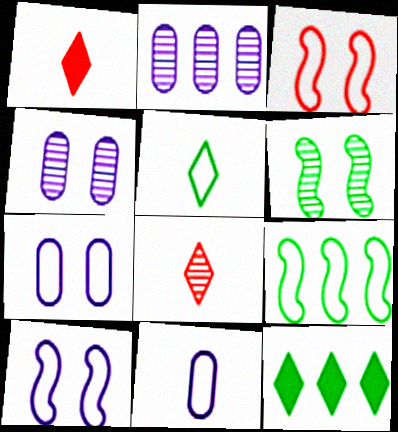[[1, 4, 9], 
[2, 6, 8]]